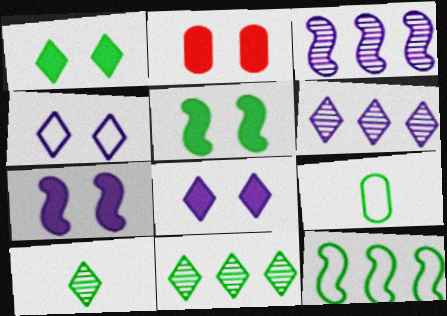[[1, 2, 7], 
[2, 5, 8], 
[5, 9, 11]]